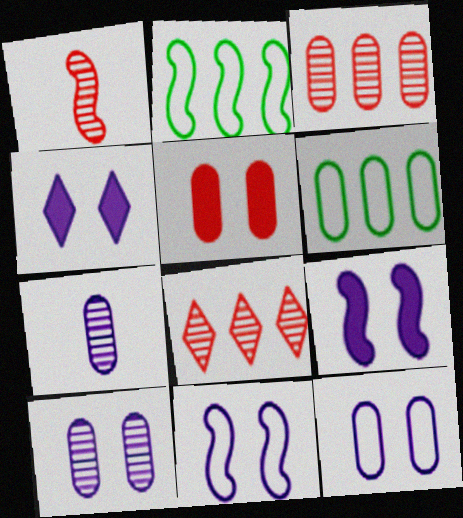[[1, 2, 9], 
[1, 4, 6], 
[4, 10, 11], 
[5, 6, 7]]